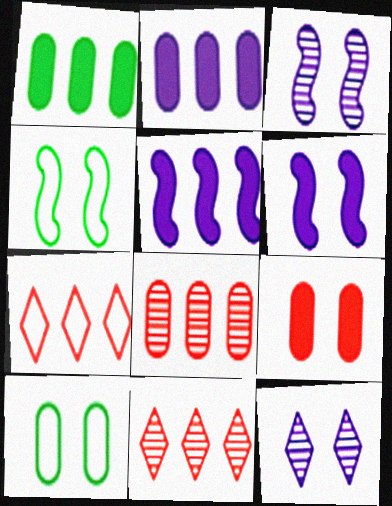[[4, 9, 12]]